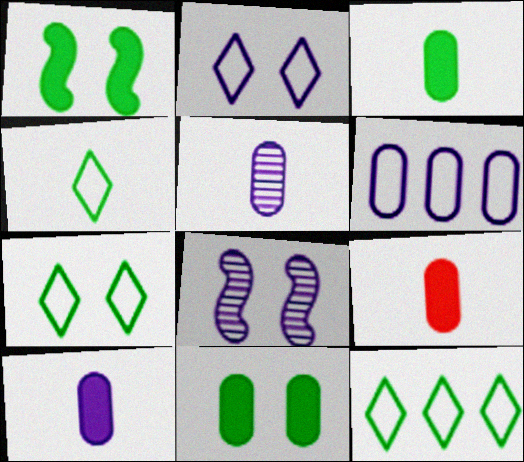[[3, 9, 10], 
[4, 7, 12], 
[8, 9, 12]]